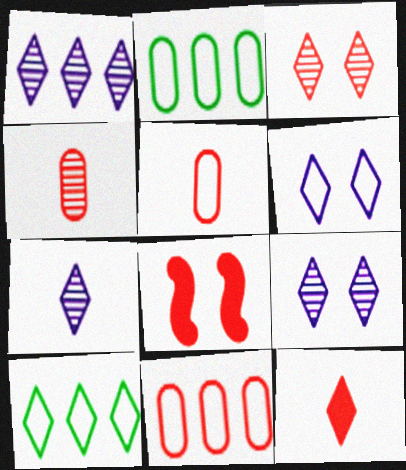[[1, 7, 9], 
[2, 7, 8], 
[9, 10, 12]]